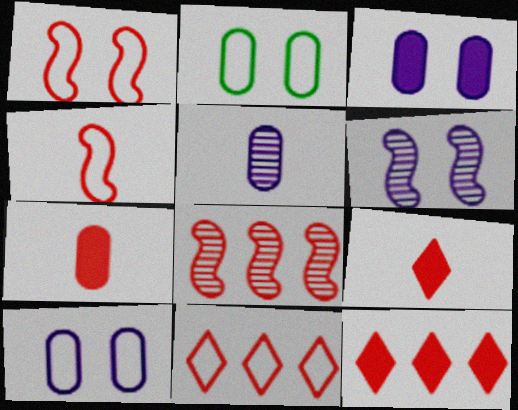[]